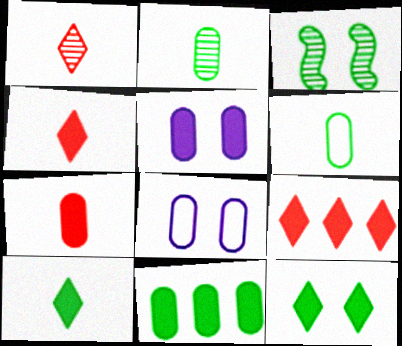[[5, 7, 11]]